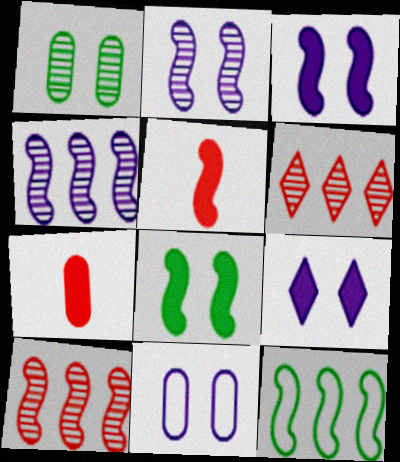[[2, 5, 12], 
[2, 9, 11]]